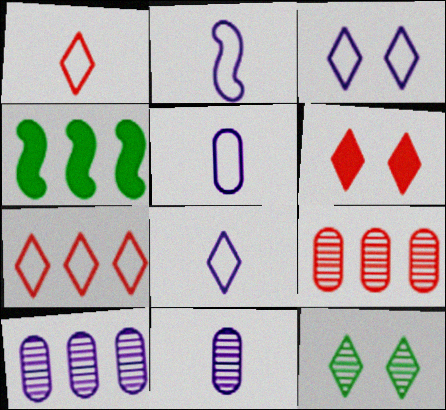[[2, 5, 8], 
[3, 6, 12], 
[4, 7, 10]]